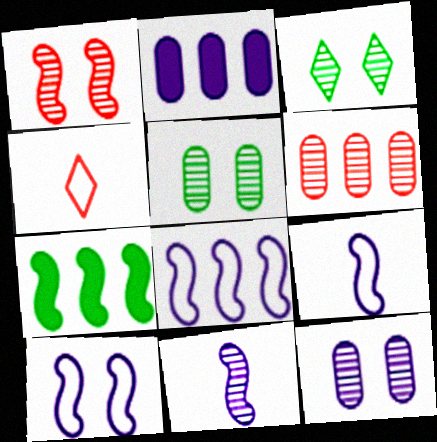[[1, 3, 12], 
[1, 7, 9], 
[3, 6, 11], 
[4, 7, 12], 
[8, 9, 10]]